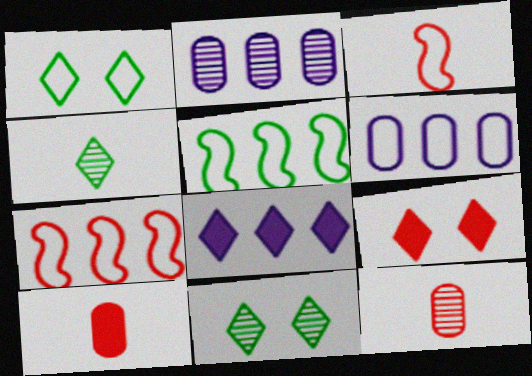[[1, 3, 6], 
[7, 9, 12]]